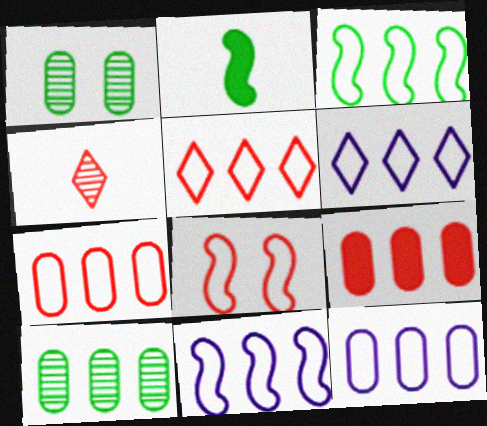[[3, 5, 12], 
[3, 6, 7], 
[4, 8, 9], 
[6, 11, 12], 
[9, 10, 12]]